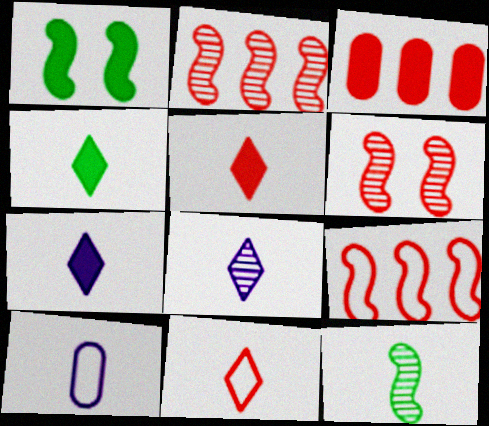[[1, 3, 7], 
[3, 6, 11], 
[4, 5, 7], 
[4, 8, 11], 
[5, 10, 12]]